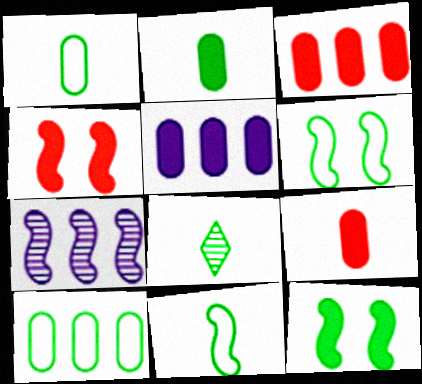[[2, 8, 11], 
[4, 7, 11], 
[8, 10, 12]]